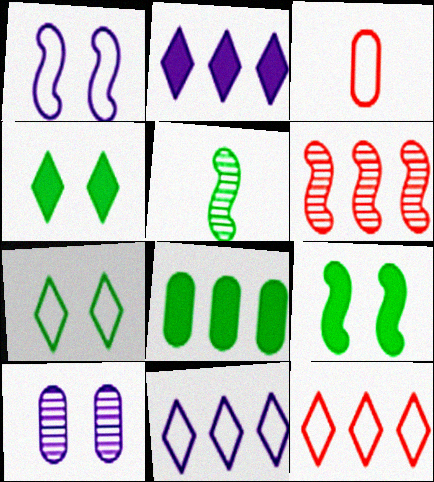[[3, 8, 10], 
[5, 7, 8], 
[6, 8, 11]]